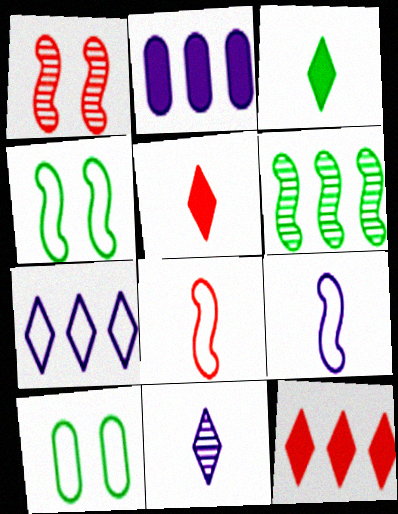[[3, 6, 10], 
[7, 8, 10]]